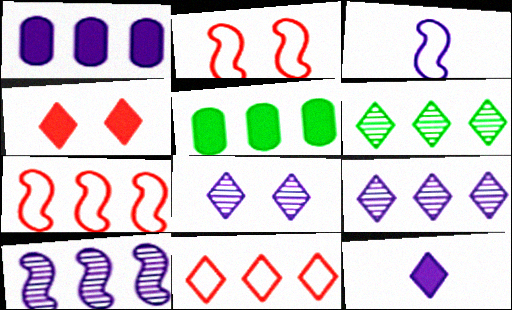[[1, 3, 8], 
[1, 6, 7], 
[5, 7, 9], 
[5, 10, 11]]